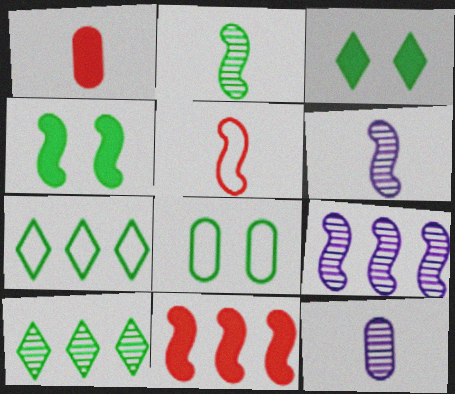[[4, 5, 9]]